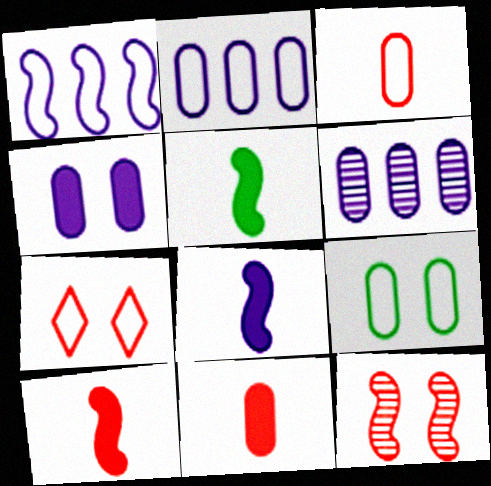[[1, 5, 12], 
[2, 3, 9], 
[5, 6, 7], 
[5, 8, 10], 
[6, 9, 11]]